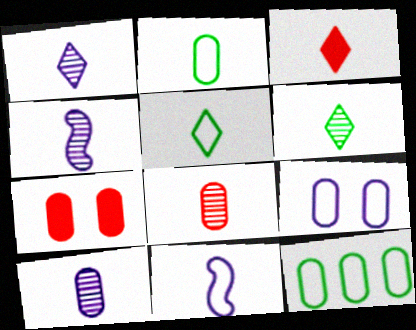[[1, 3, 5], 
[1, 4, 10], 
[2, 3, 4], 
[4, 6, 8], 
[7, 10, 12]]